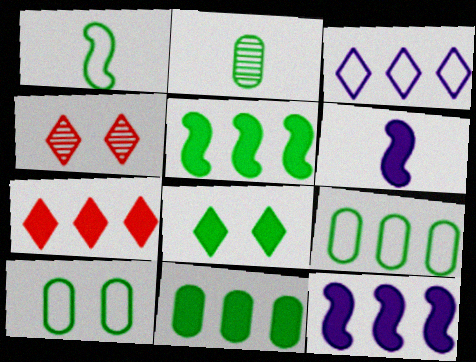[[2, 10, 11], 
[4, 6, 9], 
[7, 11, 12]]